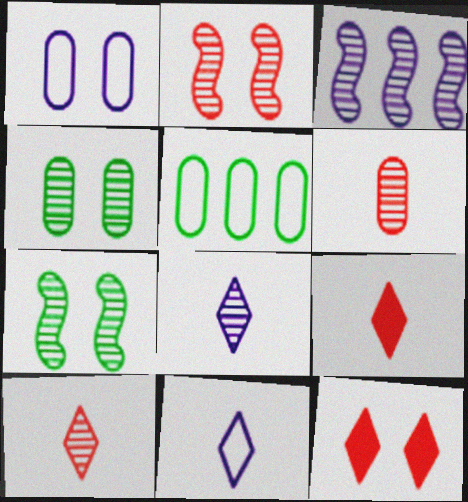[[1, 7, 12], 
[3, 4, 10]]